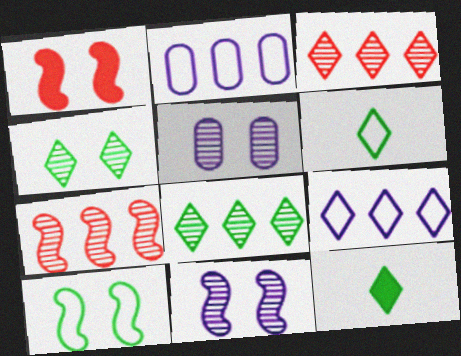[[1, 10, 11]]